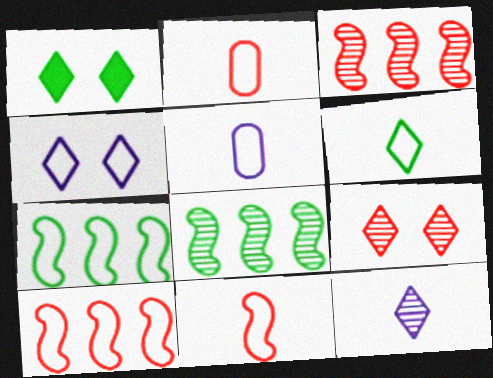[[1, 3, 5], 
[1, 4, 9], 
[2, 4, 7], 
[5, 6, 11]]